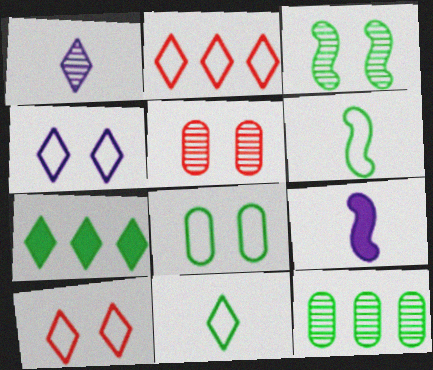[[1, 7, 10], 
[2, 4, 11], 
[9, 10, 12]]